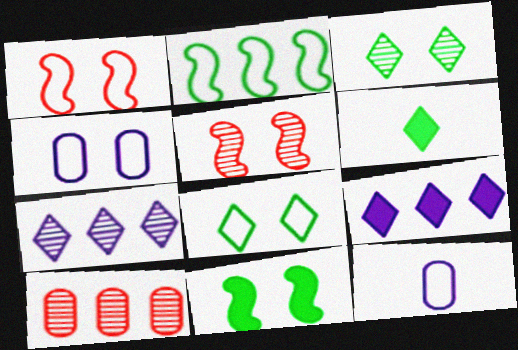[[1, 4, 8], 
[2, 9, 10]]